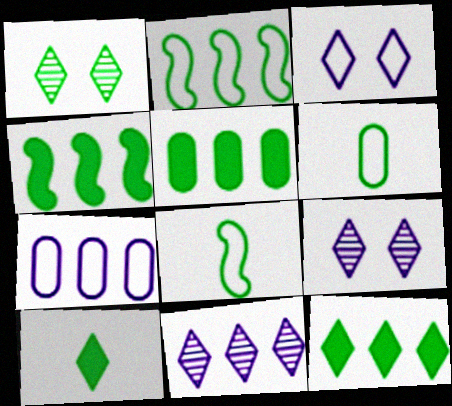[[1, 4, 6], 
[1, 5, 8], 
[4, 5, 12]]